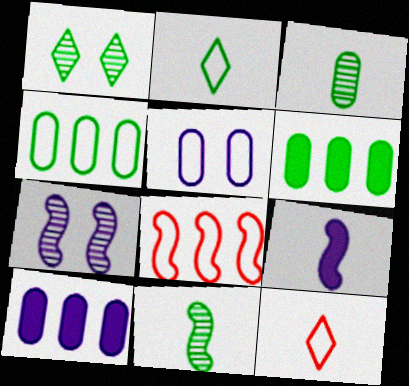[[2, 5, 8], 
[3, 9, 12], 
[6, 7, 12]]